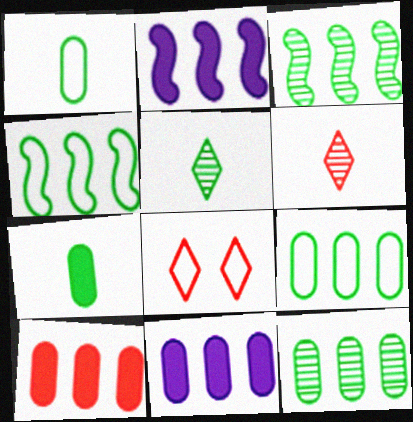[]